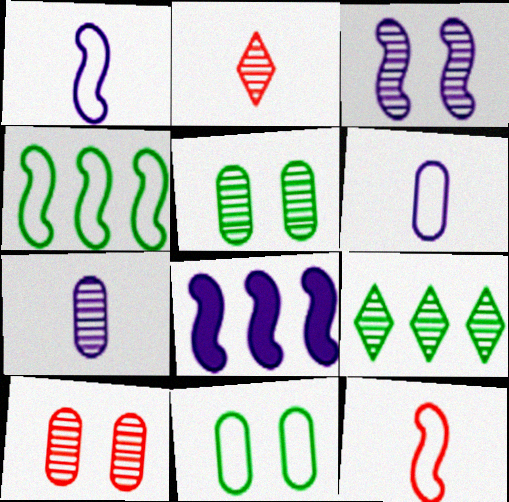[[1, 3, 8], 
[2, 8, 11]]